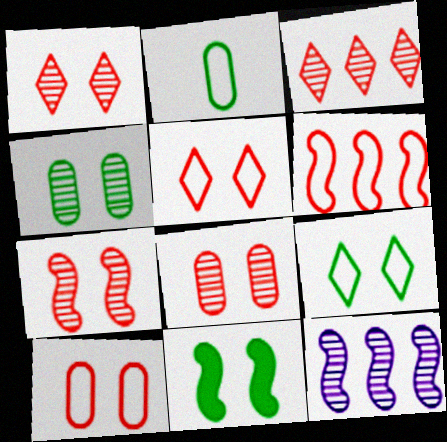[[1, 7, 8], 
[4, 9, 11]]